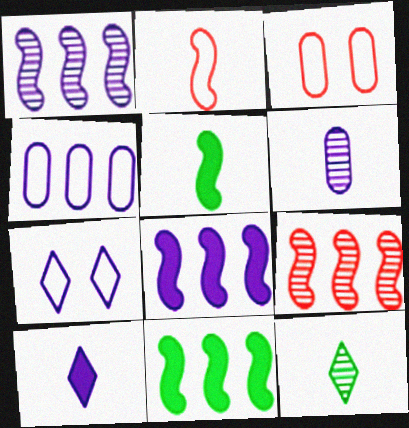[[3, 8, 12], 
[6, 7, 8]]